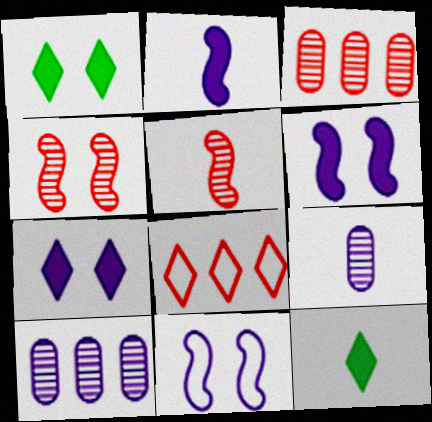[[3, 11, 12]]